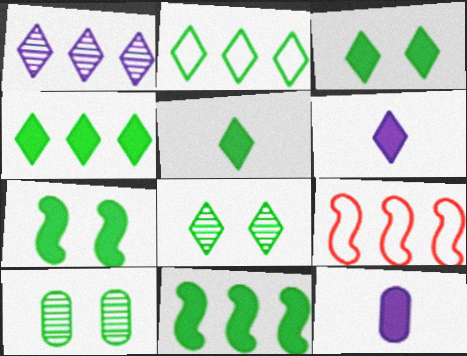[[2, 5, 8], 
[3, 4, 5], 
[6, 9, 10], 
[8, 9, 12]]